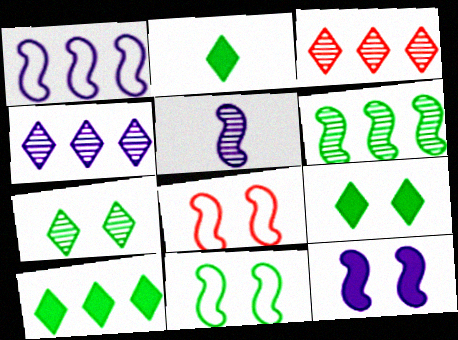[[1, 5, 12], 
[2, 9, 10]]